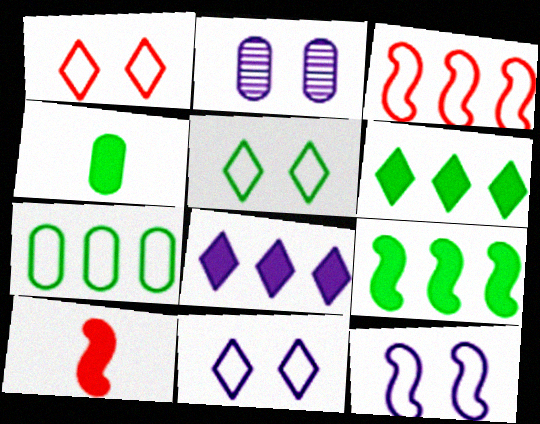[[1, 5, 11]]